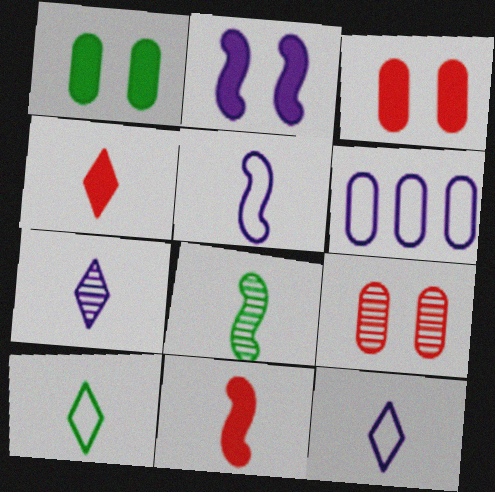[[2, 6, 7], 
[4, 7, 10], 
[5, 8, 11]]